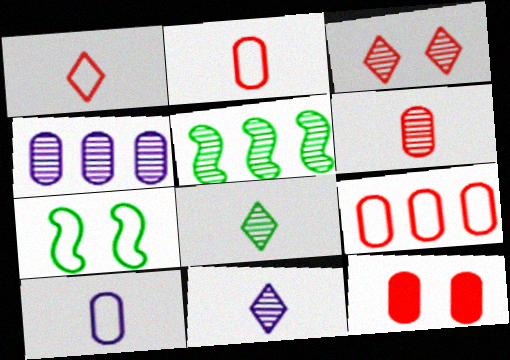[[6, 9, 12]]